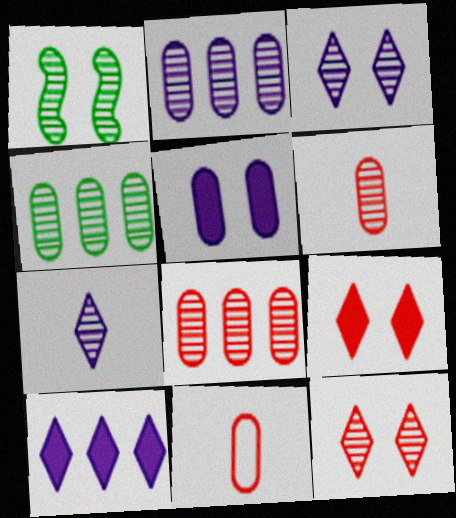[[1, 7, 8], 
[1, 10, 11], 
[2, 4, 8], 
[4, 5, 11]]